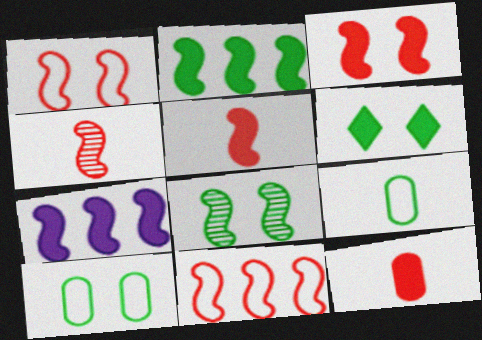[[3, 4, 11], 
[6, 7, 12], 
[6, 8, 10]]